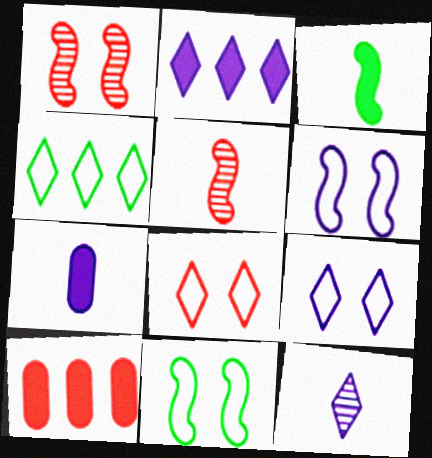[[1, 4, 7], 
[2, 9, 12], 
[5, 8, 10], 
[10, 11, 12]]